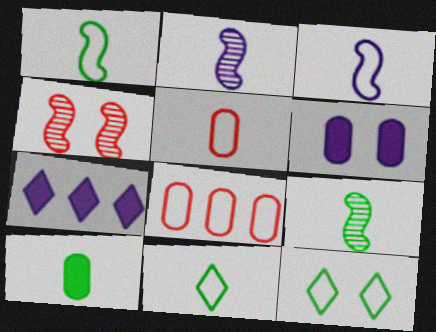[[3, 5, 11], 
[3, 8, 12], 
[4, 6, 12], 
[9, 10, 11]]